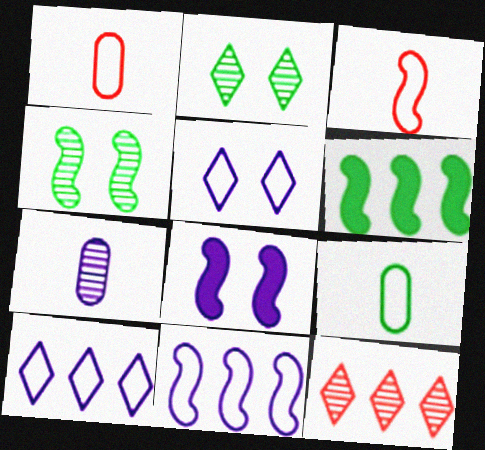[[2, 6, 9], 
[4, 7, 12], 
[7, 8, 10], 
[8, 9, 12]]